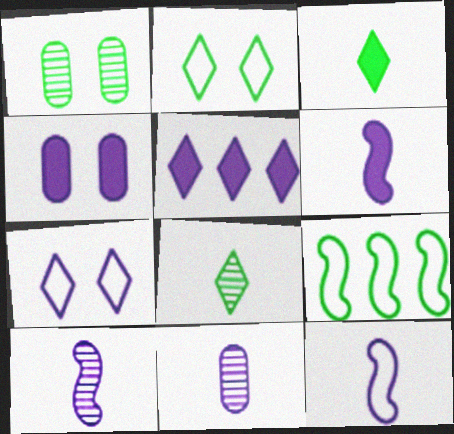[[1, 3, 9], 
[4, 5, 6], 
[6, 10, 12]]